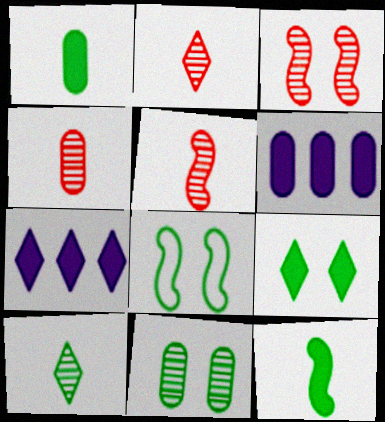[[2, 4, 5], 
[2, 6, 8], 
[4, 7, 8], 
[8, 9, 11]]